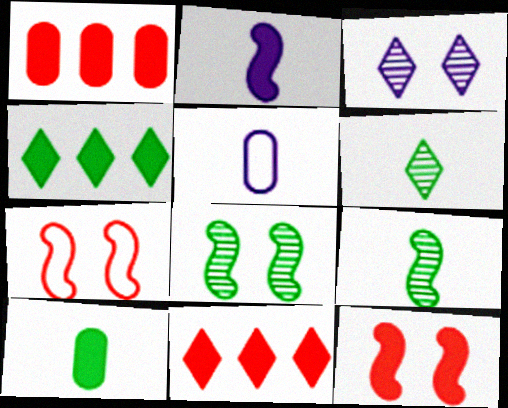[[5, 8, 11]]